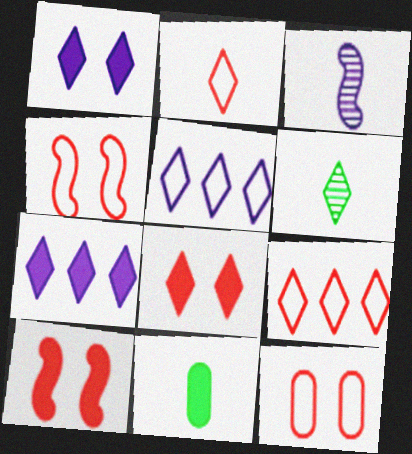[[1, 6, 9], 
[2, 3, 11], 
[5, 6, 8], 
[7, 10, 11]]